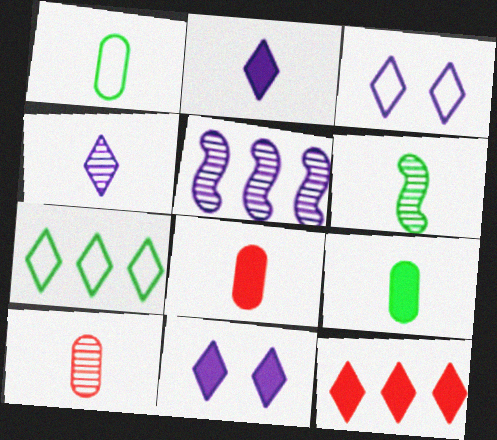[[4, 6, 10]]